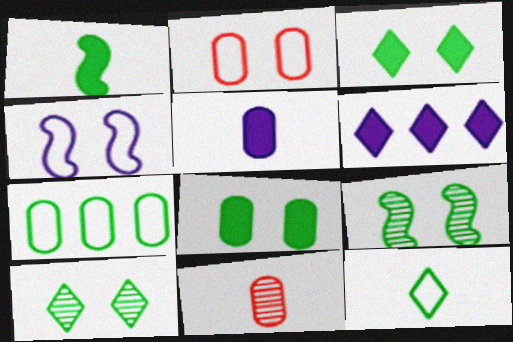[[1, 7, 10]]